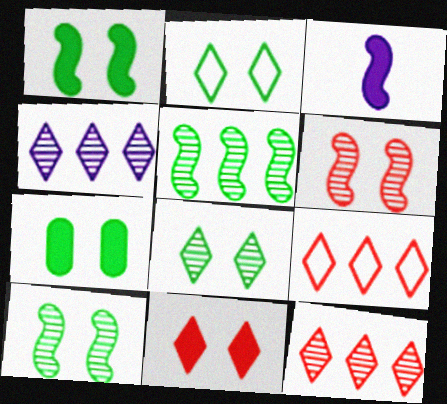[[2, 7, 10]]